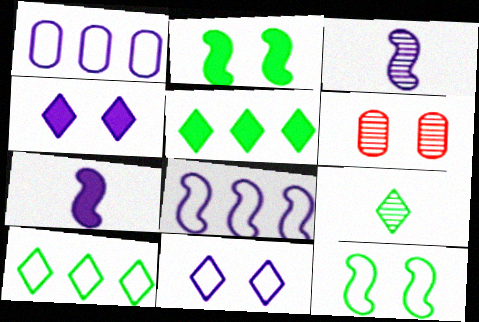[[1, 3, 4], 
[2, 6, 11], 
[4, 6, 12], 
[6, 7, 10]]